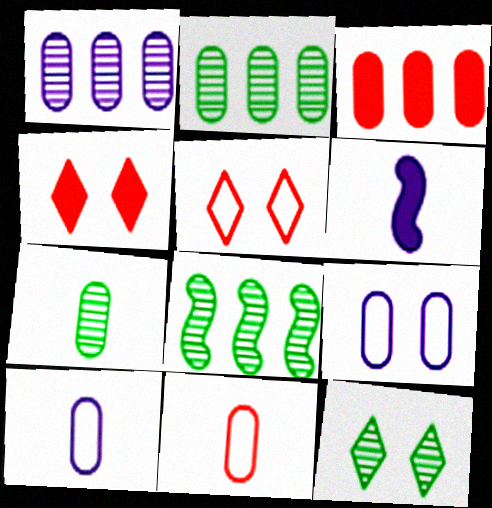[[2, 5, 6], 
[3, 7, 9], 
[4, 8, 10], 
[7, 8, 12]]